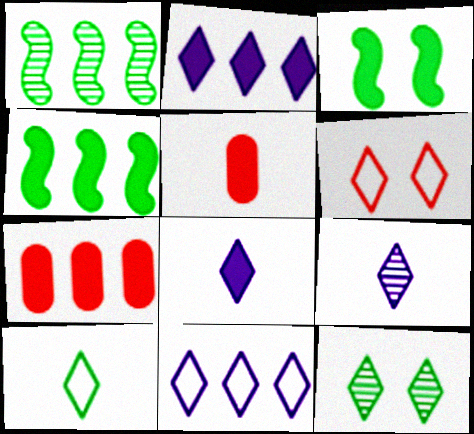[[1, 7, 11], 
[2, 3, 5], 
[2, 4, 7], 
[3, 7, 8], 
[6, 10, 11]]